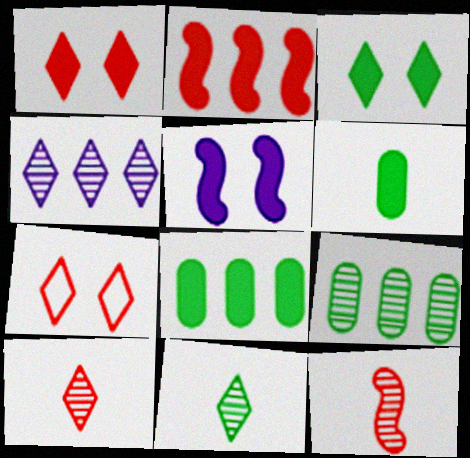[]